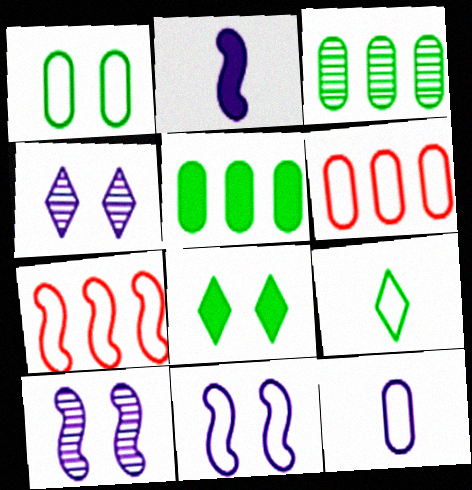[[1, 6, 12], 
[6, 9, 11]]